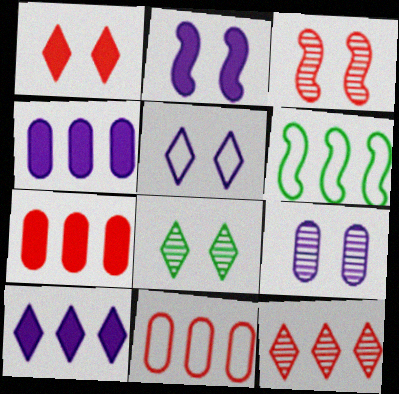[[1, 5, 8], 
[2, 5, 9], 
[3, 8, 9], 
[4, 6, 12]]